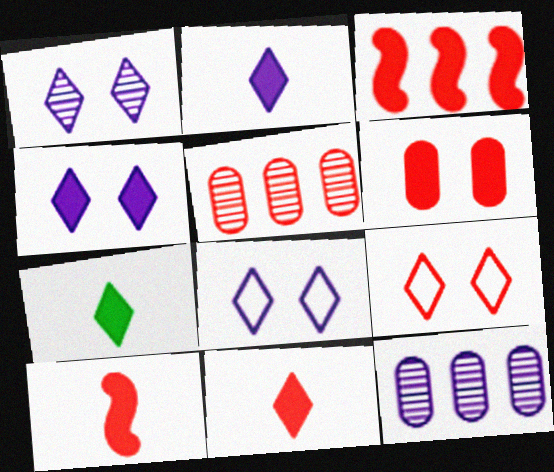[[1, 4, 8], 
[2, 7, 11], 
[3, 6, 11], 
[5, 9, 10]]